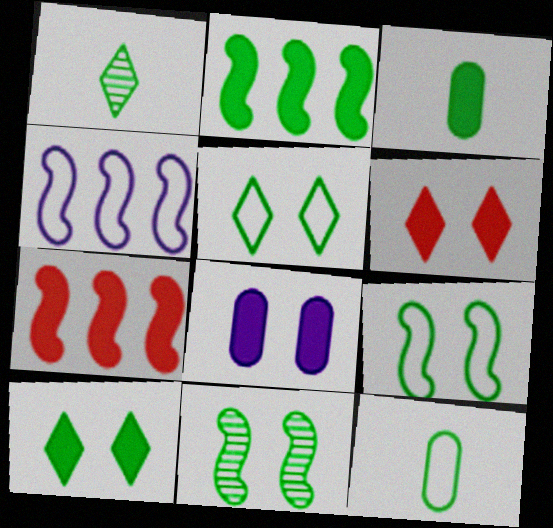[[2, 3, 10]]